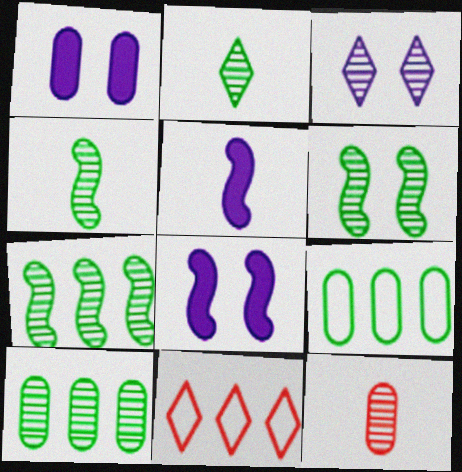[[1, 4, 11], 
[1, 9, 12], 
[2, 6, 10], 
[3, 7, 12], 
[4, 6, 7]]